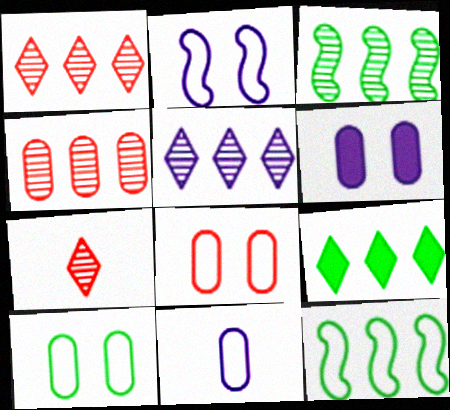[[3, 4, 5], 
[6, 7, 12]]